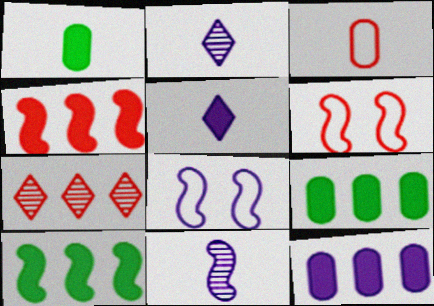[[1, 7, 8], 
[2, 6, 9], 
[2, 8, 12], 
[6, 10, 11]]